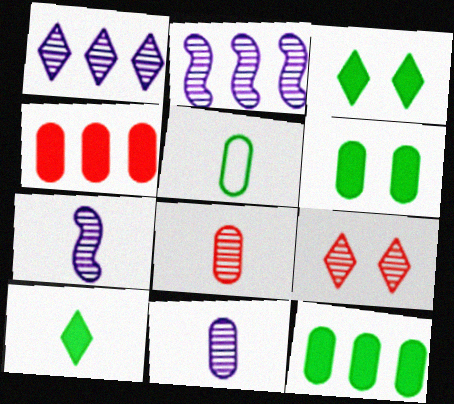[]